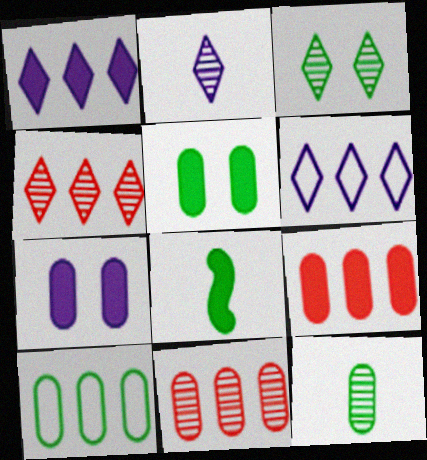[[2, 3, 4], 
[3, 8, 10], 
[5, 10, 12]]